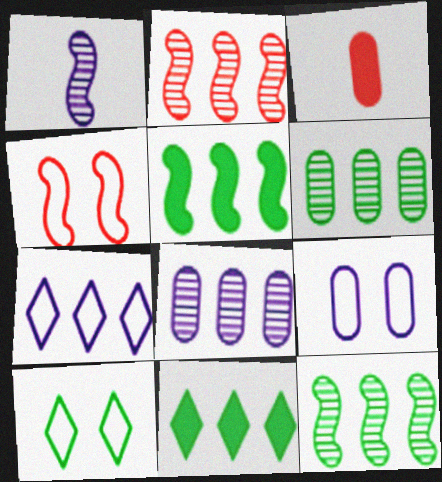[[1, 4, 5], 
[3, 6, 9], 
[4, 9, 10]]